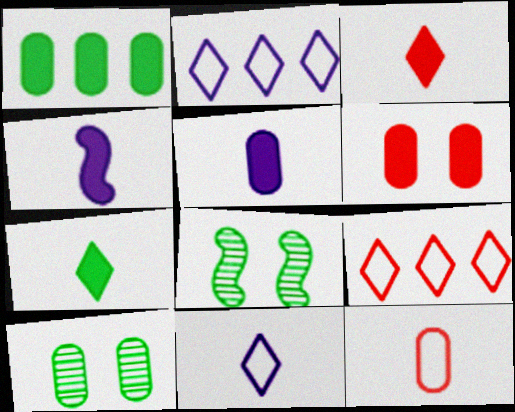[[1, 5, 6], 
[4, 9, 10], 
[5, 8, 9]]